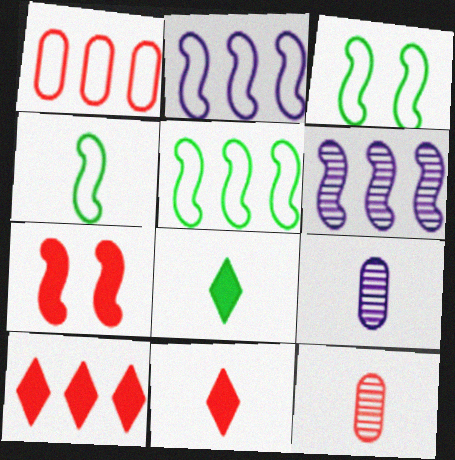[[3, 4, 5], 
[3, 9, 10], 
[4, 6, 7], 
[4, 9, 11]]